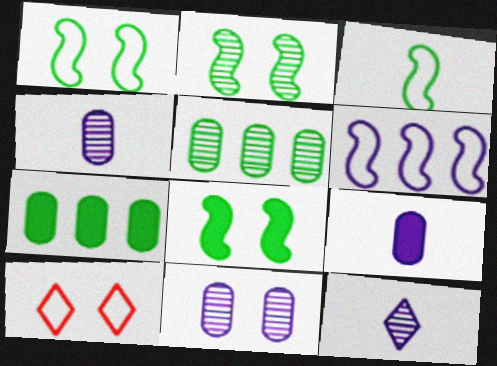[[1, 2, 8], 
[8, 10, 11]]